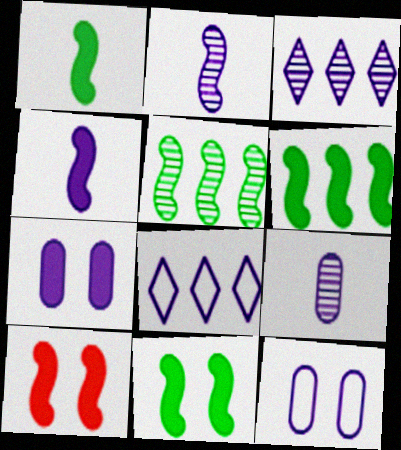[[1, 6, 11], 
[2, 7, 8], 
[3, 4, 12], 
[4, 6, 10]]